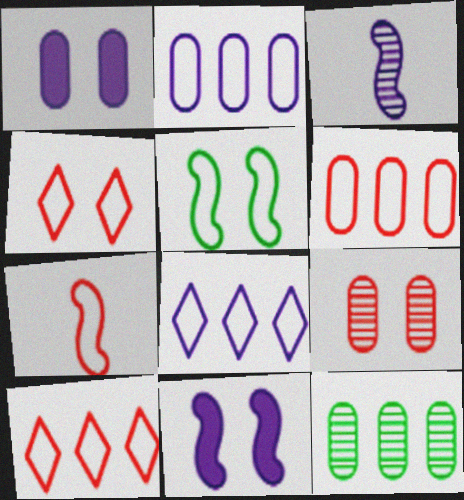[[1, 3, 8], 
[4, 6, 7]]